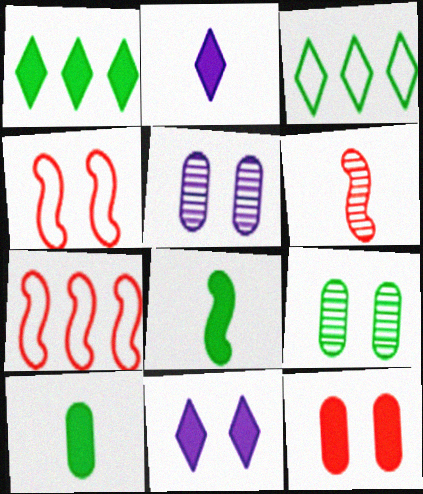[[2, 7, 9], 
[3, 8, 9], 
[4, 9, 11]]